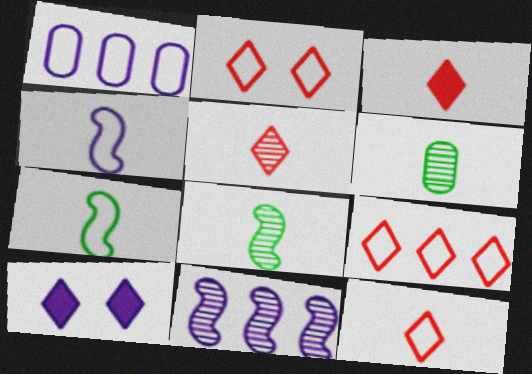[[1, 2, 7], 
[2, 9, 12], 
[3, 4, 6], 
[3, 5, 12]]